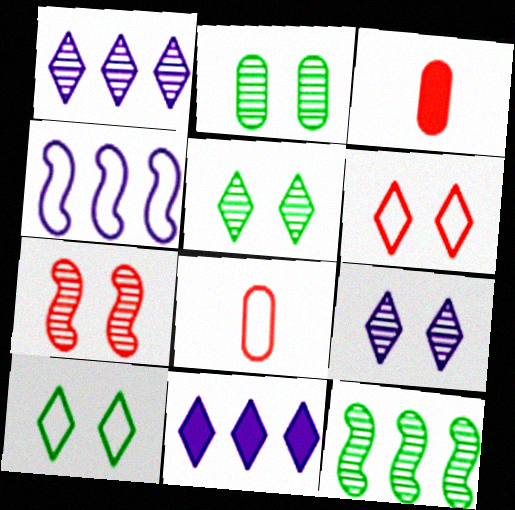[[2, 7, 9], 
[3, 4, 5], 
[4, 8, 10]]